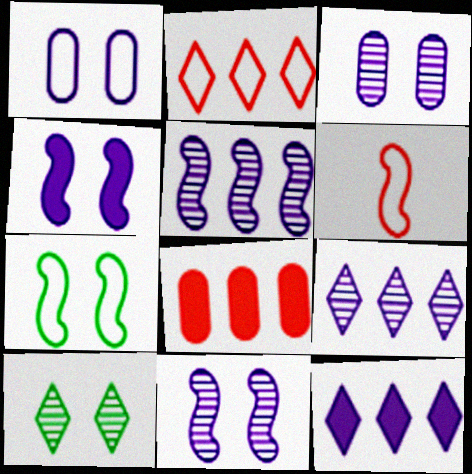[]